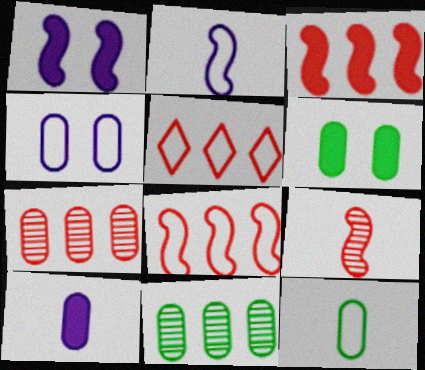[[3, 5, 7], 
[6, 11, 12]]